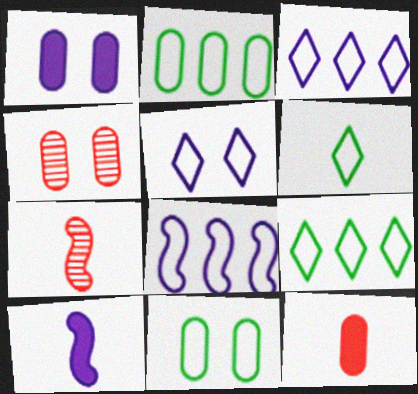[[1, 4, 11], 
[1, 7, 9], 
[4, 9, 10]]